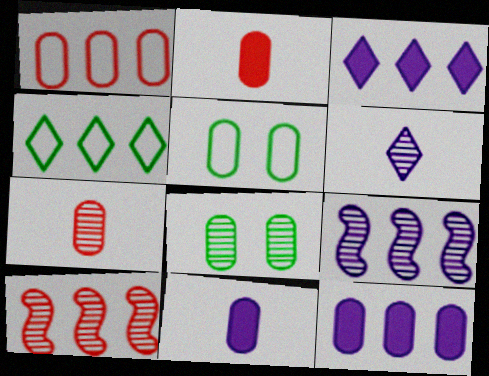[[1, 8, 11], 
[4, 10, 12], 
[5, 7, 12], 
[6, 8, 10]]